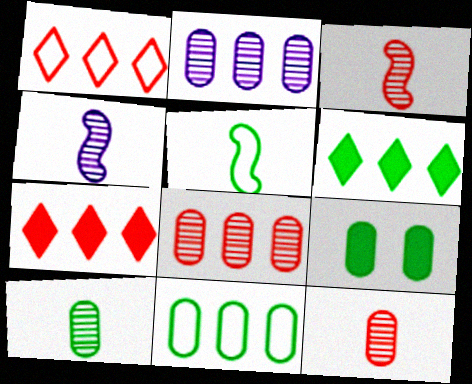[[1, 4, 9], 
[9, 10, 11]]